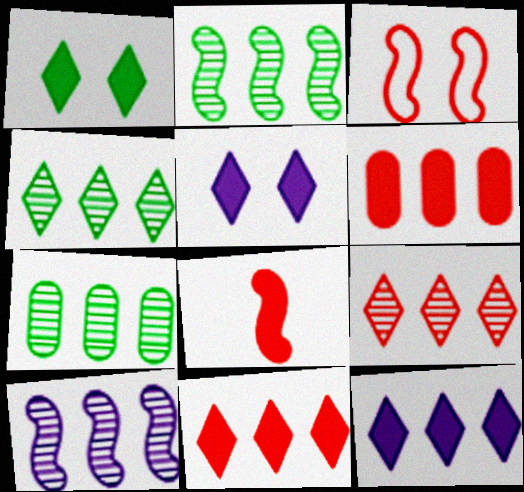[[2, 4, 7], 
[7, 9, 10]]